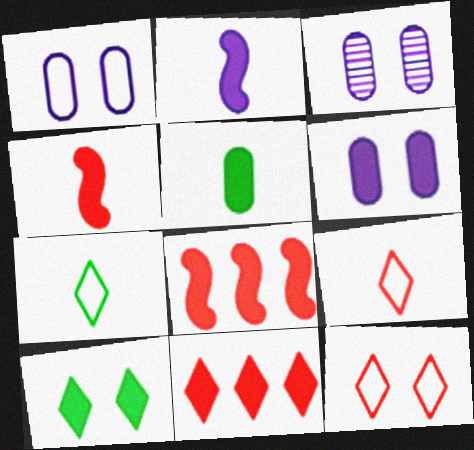[[1, 3, 6], 
[3, 7, 8]]